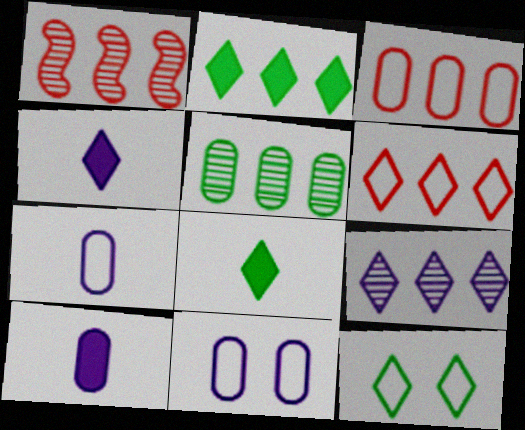[[1, 5, 9], 
[1, 8, 11], 
[1, 10, 12], 
[2, 6, 9]]